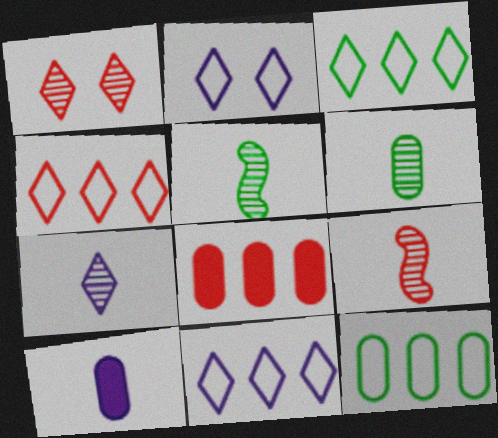[[2, 5, 8], 
[3, 4, 11], 
[6, 7, 9]]